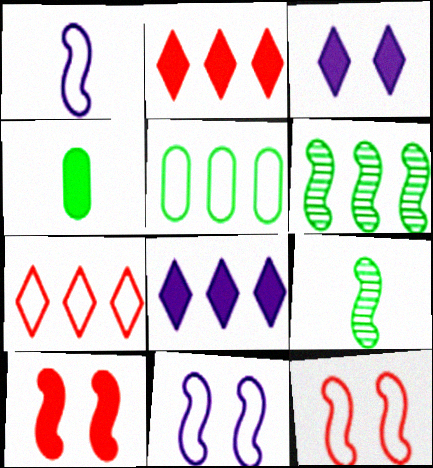[[1, 6, 10], 
[4, 8, 10]]